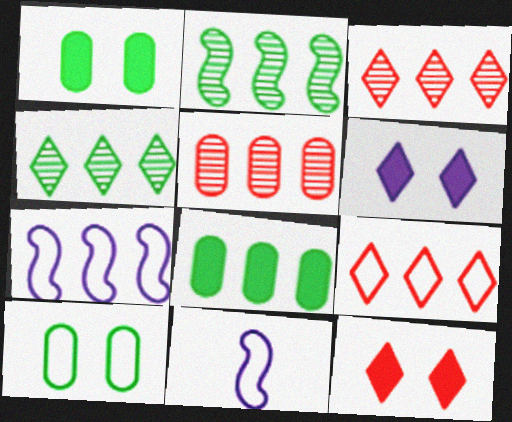[[1, 3, 11], 
[3, 7, 8], 
[9, 10, 11]]